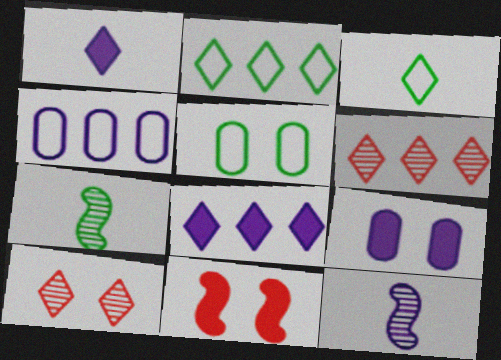[[1, 2, 10], 
[2, 6, 8], 
[3, 8, 10]]